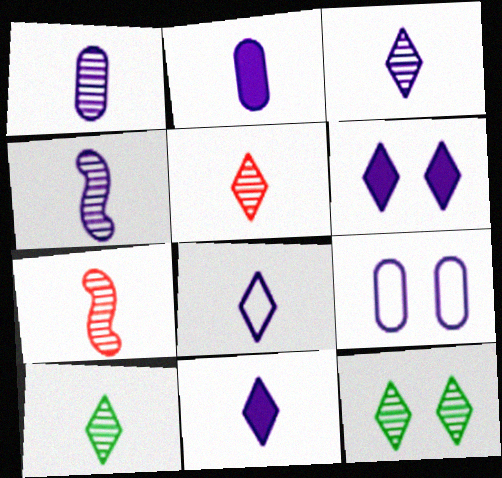[[1, 3, 4], 
[1, 7, 10], 
[2, 4, 8], 
[3, 5, 10], 
[3, 8, 11]]